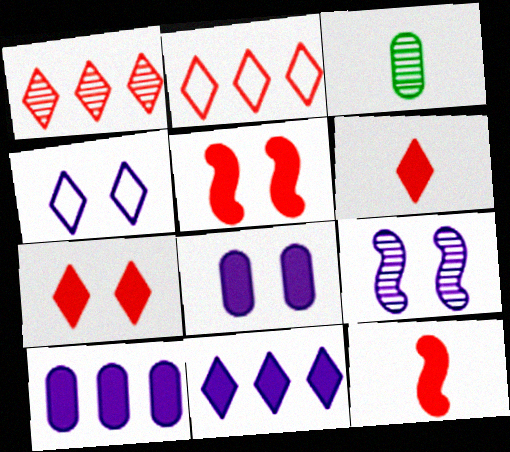[[1, 3, 9], 
[4, 8, 9]]